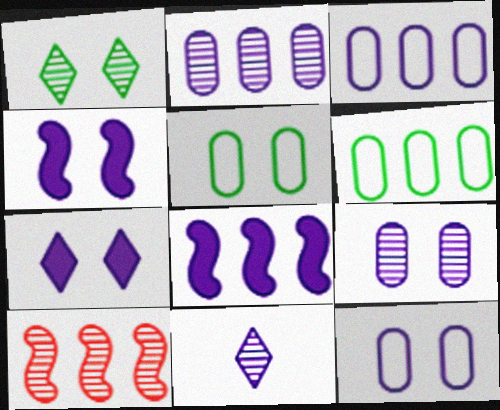[[3, 4, 11], 
[8, 11, 12]]